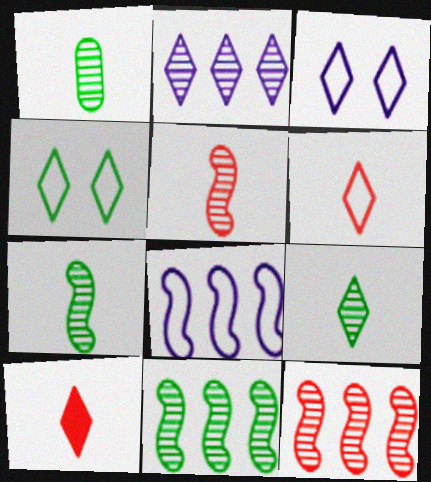[[1, 7, 9], 
[2, 4, 10]]